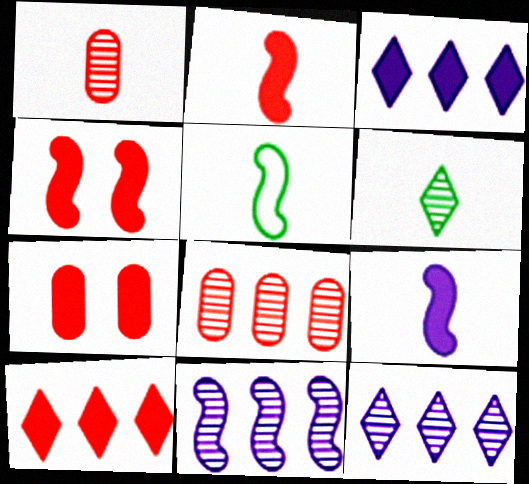[[2, 7, 10], 
[4, 5, 11], 
[5, 7, 12]]